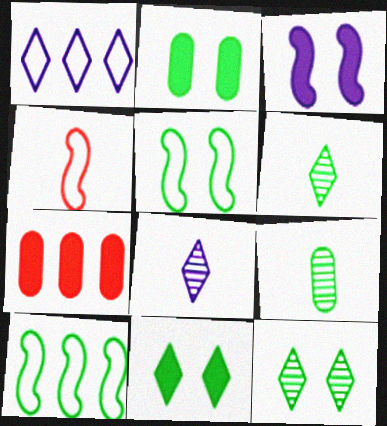[[2, 5, 12], 
[2, 6, 10], 
[5, 7, 8], 
[9, 10, 11]]